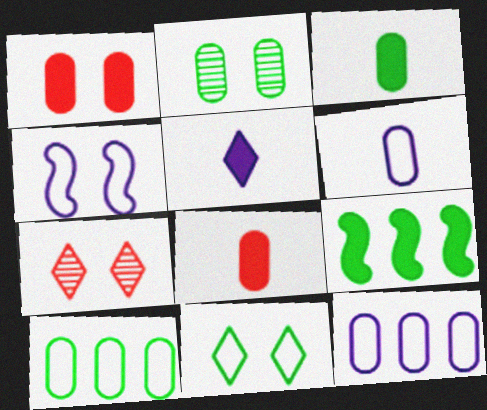[[1, 5, 9], 
[2, 3, 10], 
[2, 8, 12], 
[6, 7, 9]]